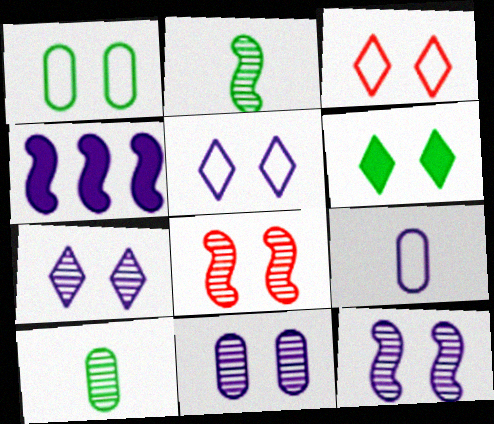[[3, 4, 10], 
[3, 6, 7], 
[4, 7, 9], 
[7, 11, 12]]